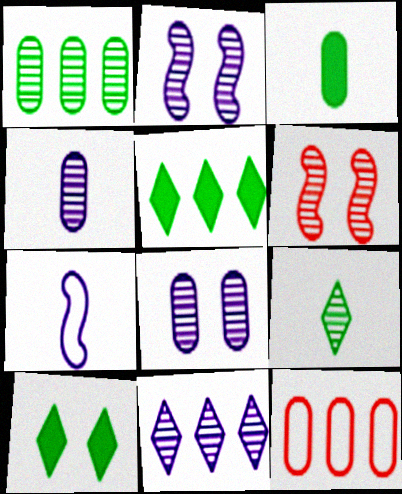[[2, 4, 11], 
[3, 8, 12]]